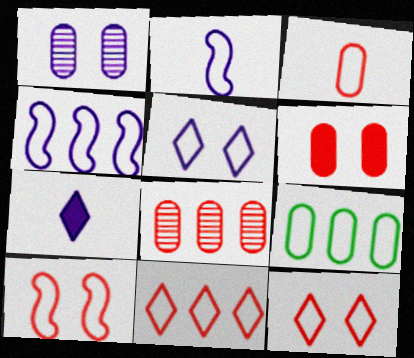[[1, 4, 7], 
[2, 9, 12], 
[3, 6, 8], 
[3, 10, 11], 
[4, 9, 11]]